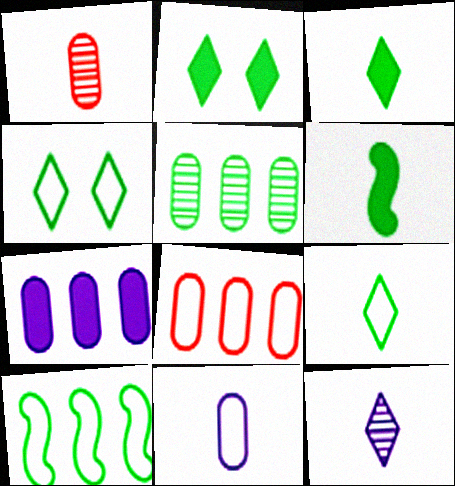[[4, 5, 6], 
[5, 7, 8]]